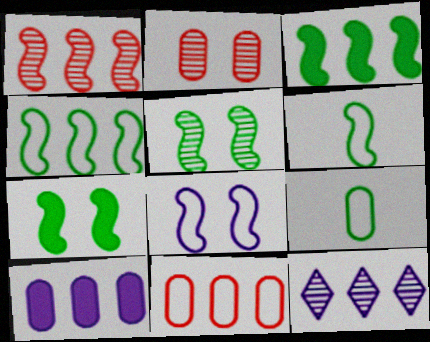[[2, 9, 10], 
[3, 5, 6], 
[3, 11, 12]]